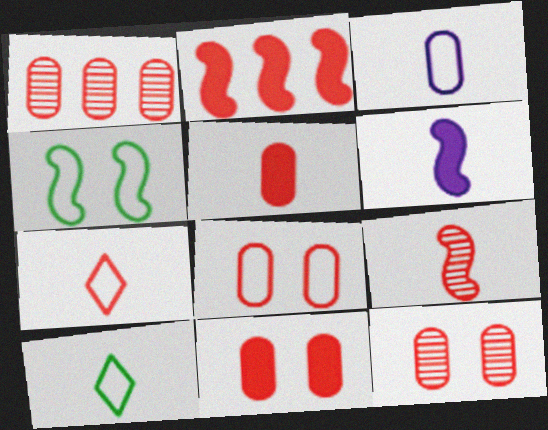[[1, 5, 8], 
[2, 7, 12], 
[5, 7, 9], 
[8, 11, 12]]